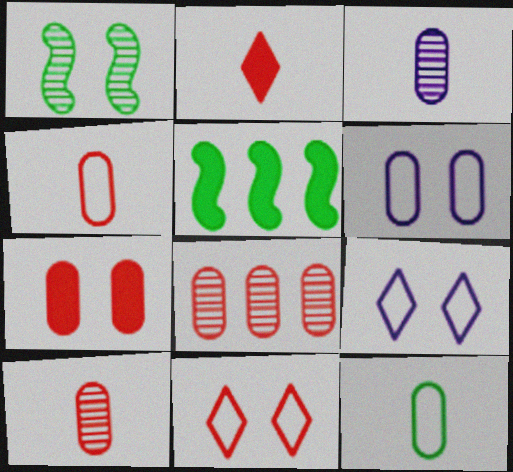[[1, 7, 9], 
[3, 5, 11], 
[4, 7, 8], 
[5, 9, 10]]